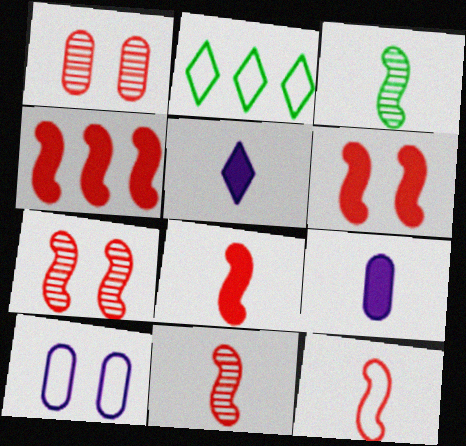[[2, 7, 9], 
[2, 10, 12], 
[4, 6, 8], 
[4, 7, 12], 
[8, 11, 12]]